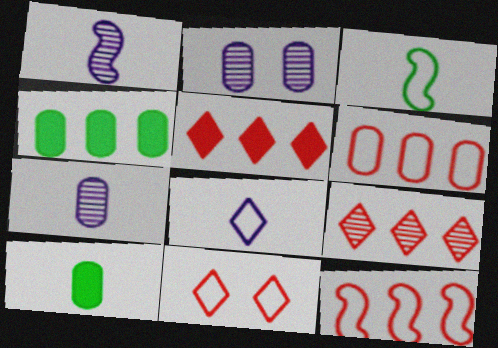[[1, 4, 11], 
[2, 3, 5], 
[2, 6, 10]]